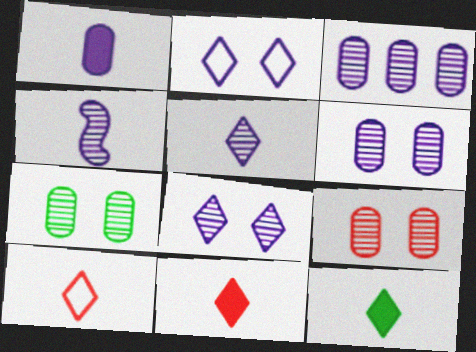[[3, 4, 8], 
[5, 10, 12], 
[6, 7, 9]]